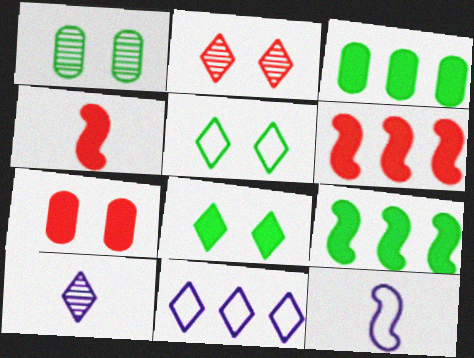[[1, 4, 11], 
[2, 3, 12]]